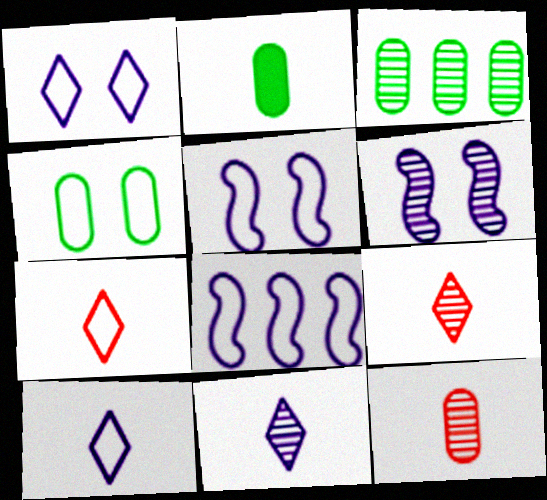[[2, 3, 4], 
[3, 6, 9], 
[4, 7, 8]]